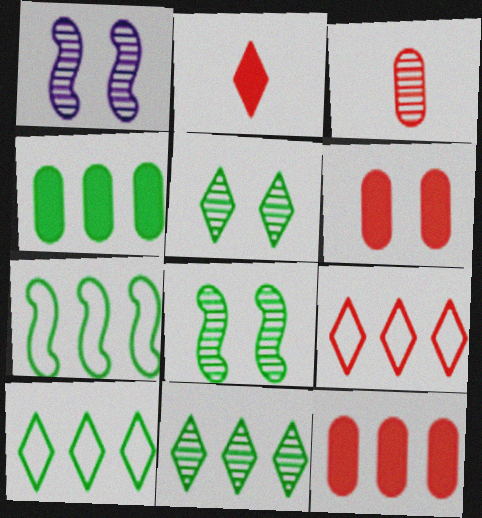[[1, 3, 11], 
[4, 7, 11]]